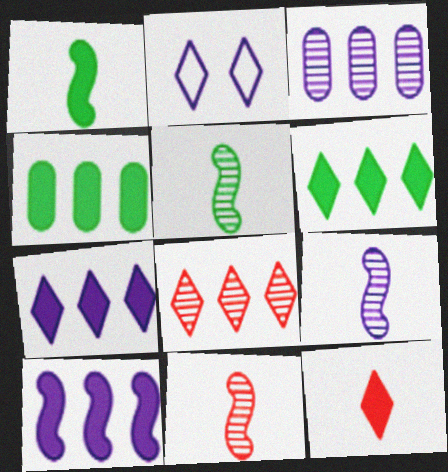[[2, 4, 11], 
[5, 9, 11]]